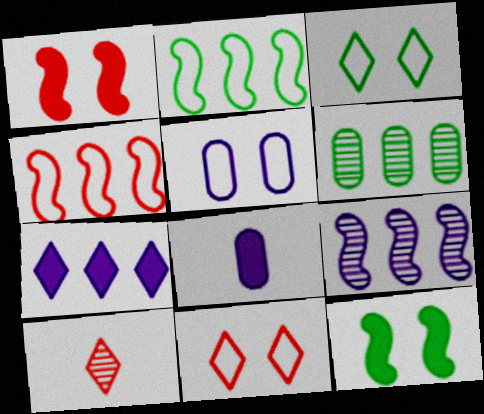[[3, 7, 10], 
[4, 6, 7]]